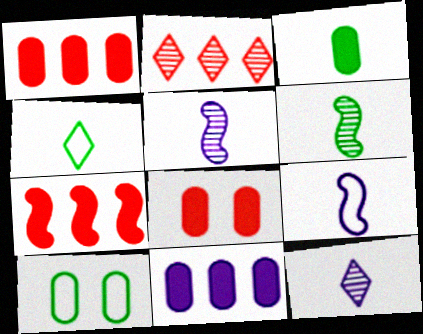[[3, 4, 6], 
[3, 8, 11], 
[7, 10, 12]]